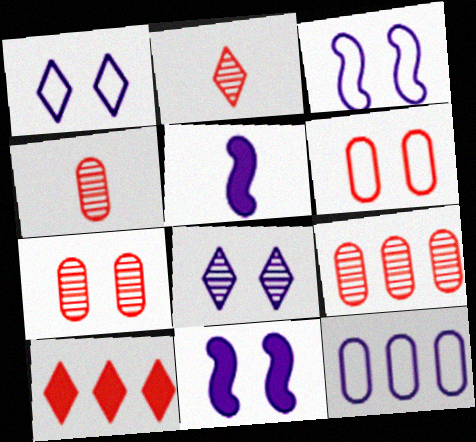[[4, 7, 9], 
[5, 8, 12]]